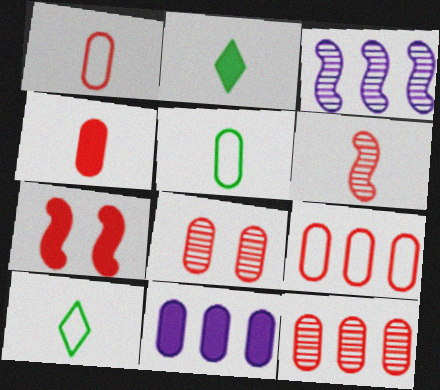[[2, 7, 11], 
[4, 8, 9], 
[5, 8, 11]]